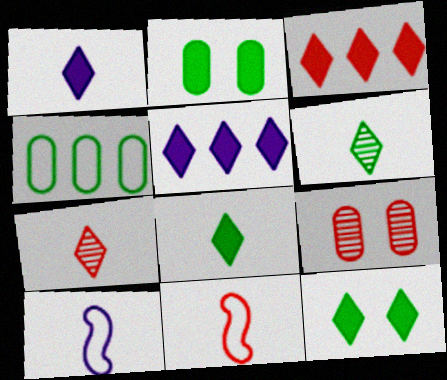[[1, 3, 12], 
[3, 9, 11]]